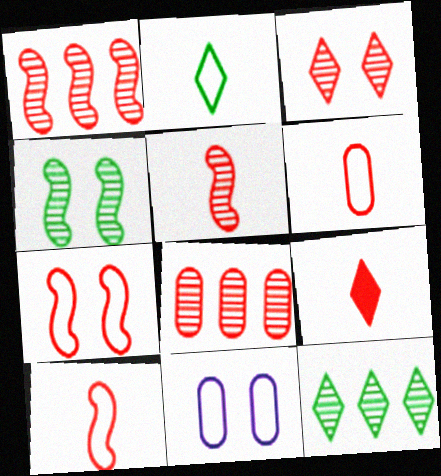[[3, 5, 8], 
[5, 6, 9], 
[7, 8, 9]]